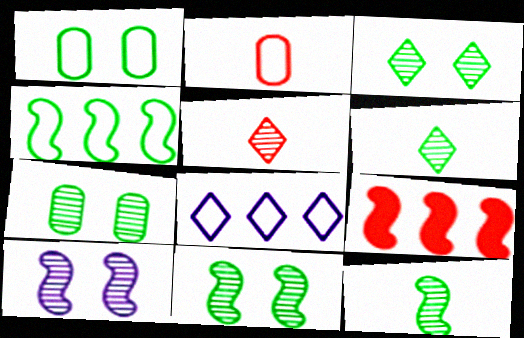[[3, 7, 11]]